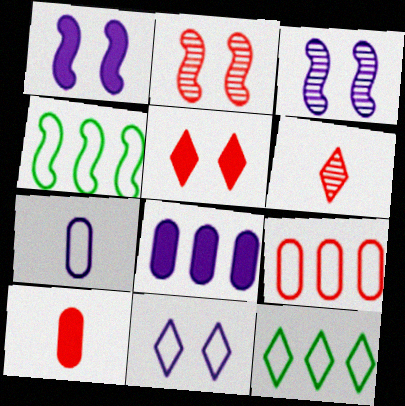[[3, 10, 12]]